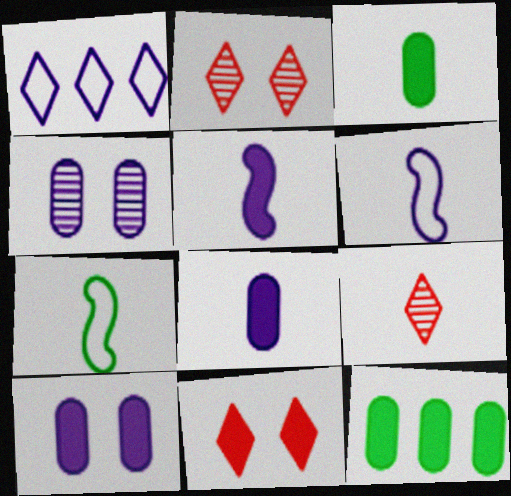[[1, 4, 5], 
[2, 6, 12], 
[3, 6, 9], 
[5, 11, 12], 
[7, 8, 9]]